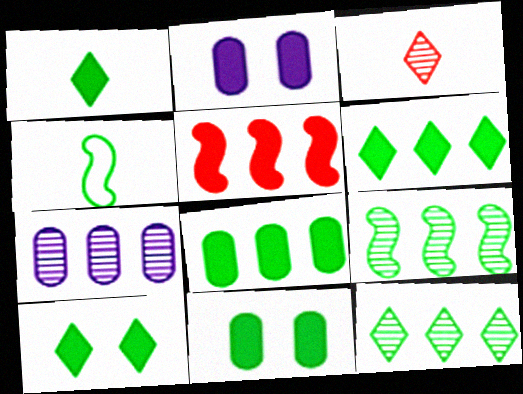[[1, 2, 5], 
[1, 6, 10], 
[4, 11, 12]]